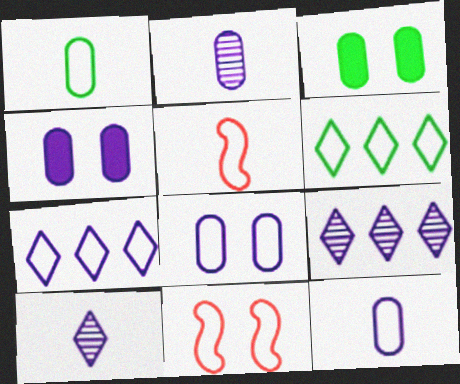[[1, 7, 11], 
[3, 5, 9], 
[5, 6, 8], 
[6, 11, 12]]